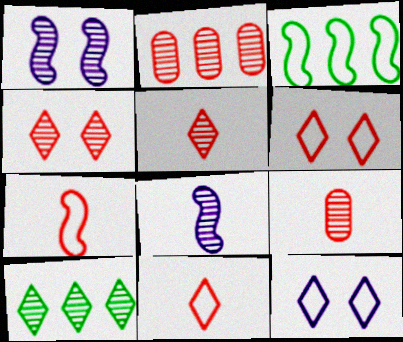[[1, 9, 10]]